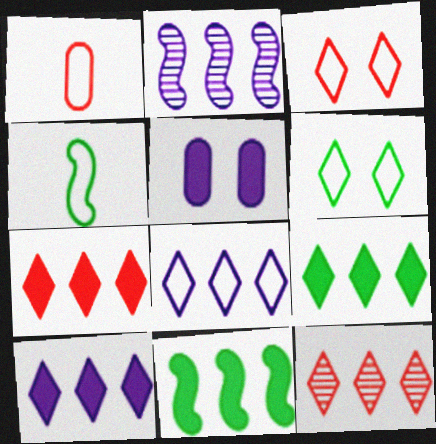[[4, 5, 12], 
[7, 9, 10], 
[8, 9, 12]]